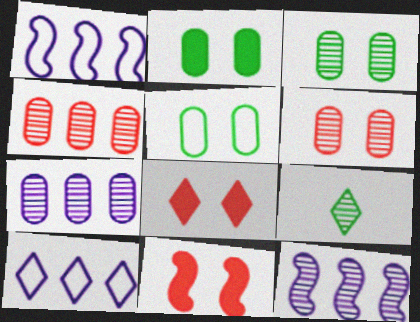[[2, 3, 5], 
[6, 9, 12], 
[8, 9, 10]]